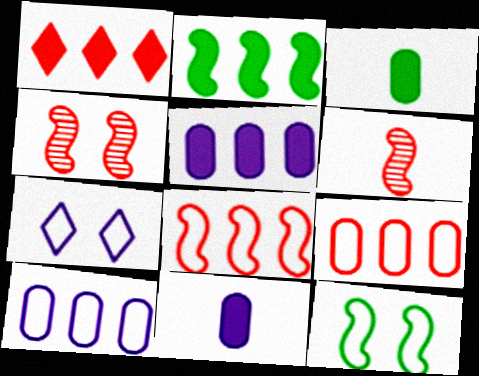[[1, 2, 5]]